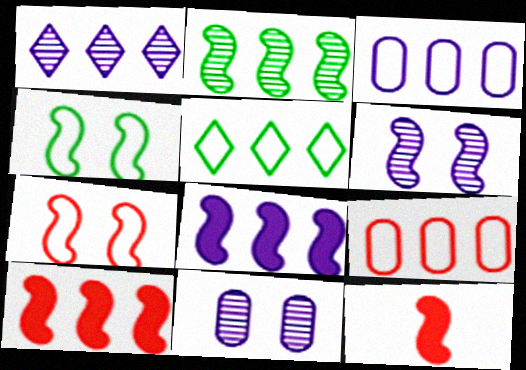[[1, 3, 8], 
[5, 11, 12]]